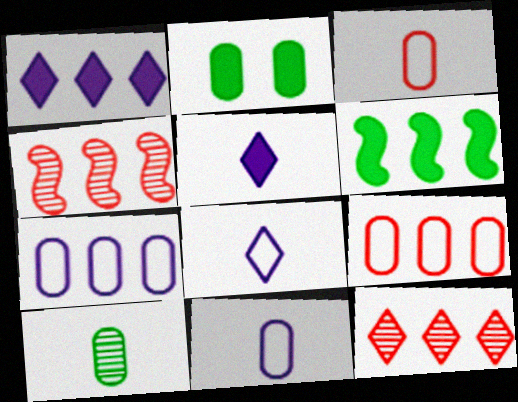[[2, 4, 8], 
[6, 7, 12]]